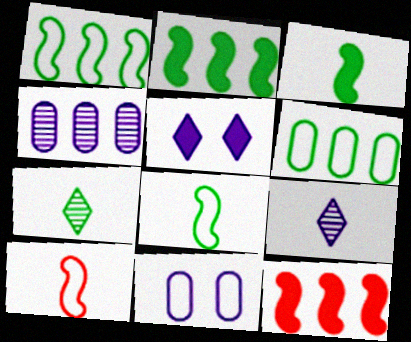[[7, 11, 12]]